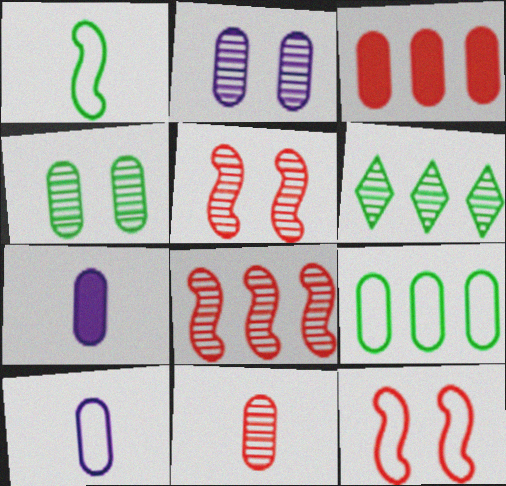[[3, 4, 10], 
[6, 7, 12]]